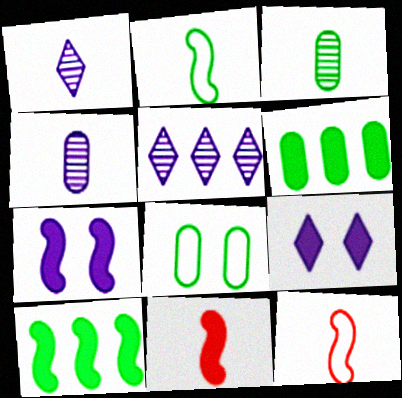[[3, 6, 8], 
[5, 8, 11], 
[6, 9, 11], 
[7, 10, 11]]